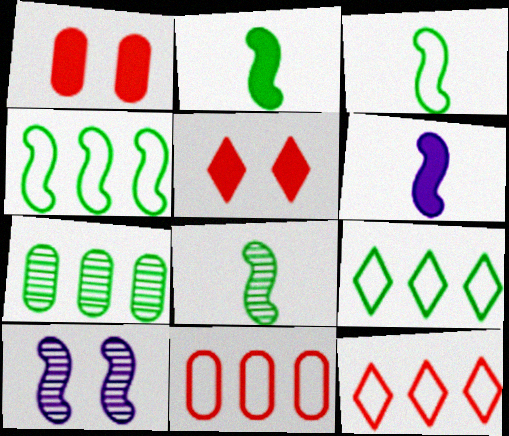[[2, 3, 8]]